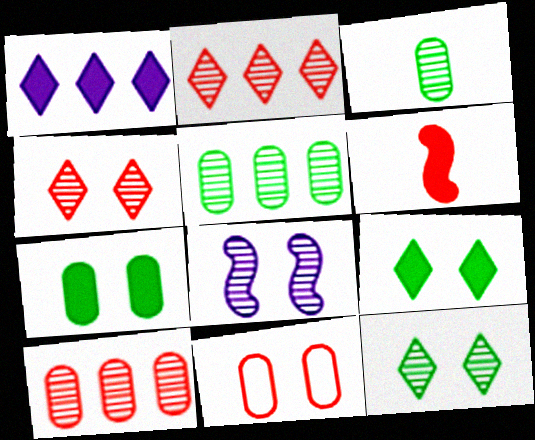[[1, 6, 7], 
[2, 3, 8], 
[2, 6, 11], 
[8, 9, 11]]